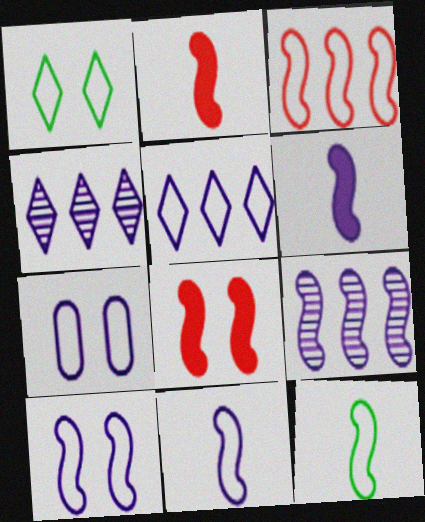[[3, 10, 12], 
[4, 6, 7], 
[5, 7, 11], 
[6, 9, 10], 
[8, 9, 12]]